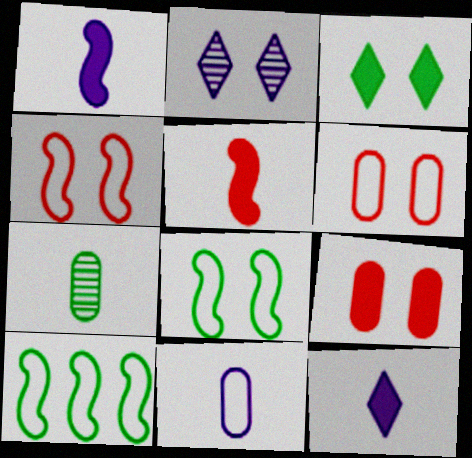[[2, 8, 9], 
[3, 7, 10]]